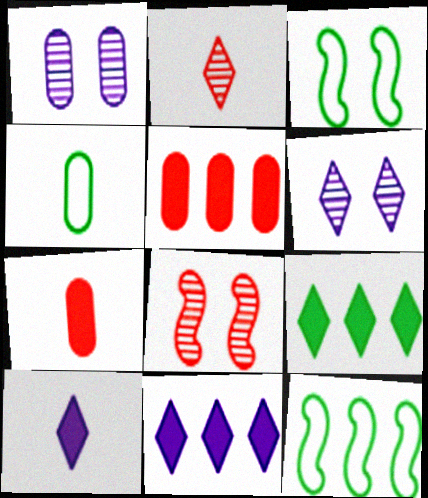[[1, 4, 5], 
[4, 8, 11], 
[6, 7, 12]]